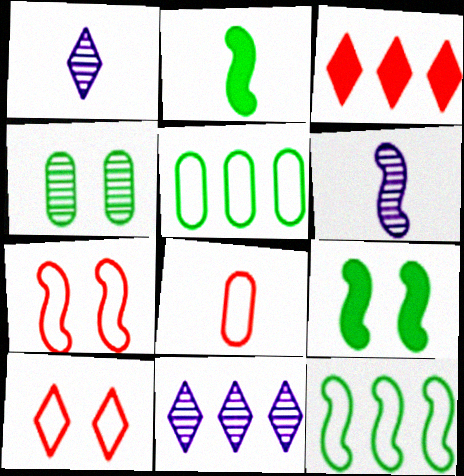[[1, 2, 8], 
[8, 9, 11]]